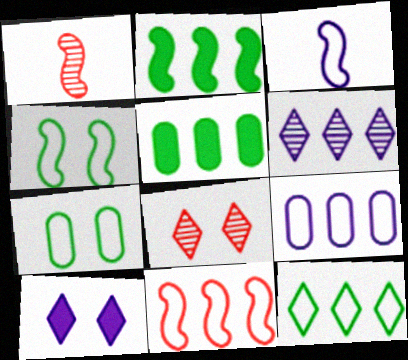[[3, 4, 11], 
[3, 5, 8], 
[5, 6, 11], 
[9, 11, 12]]